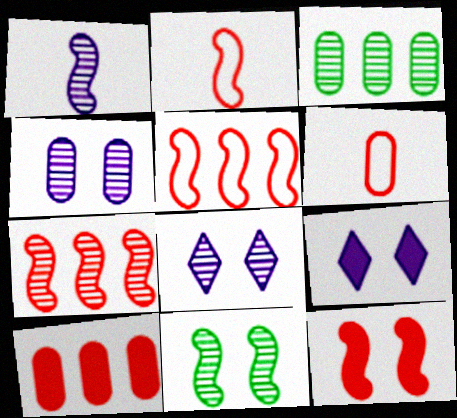[[1, 7, 11], 
[2, 3, 9], 
[2, 7, 12]]